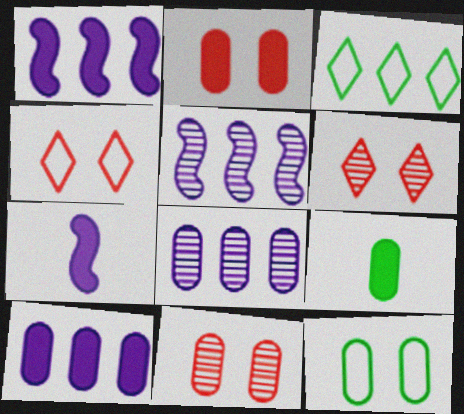[[2, 9, 10], 
[3, 7, 11], 
[4, 5, 9]]